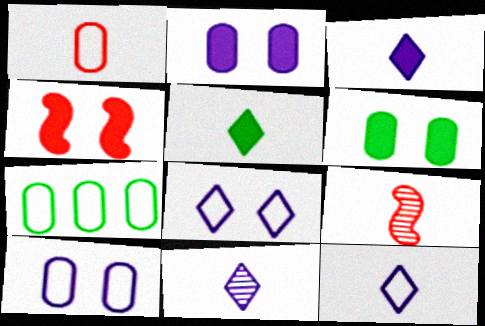[[1, 7, 10], 
[3, 11, 12], 
[4, 7, 11]]